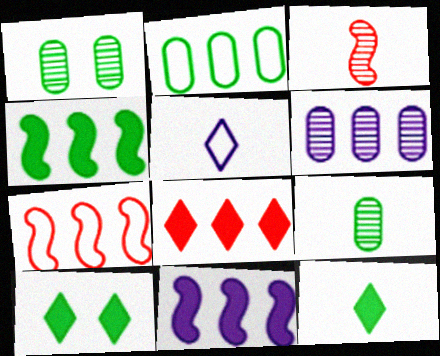[]